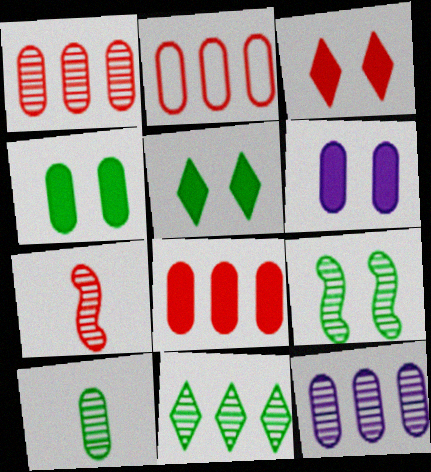[[1, 2, 8], 
[2, 3, 7], 
[2, 6, 10], 
[9, 10, 11]]